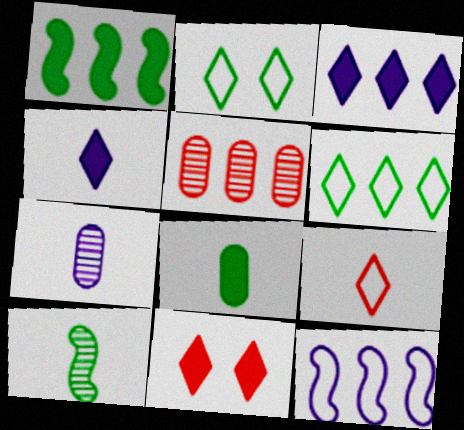[]